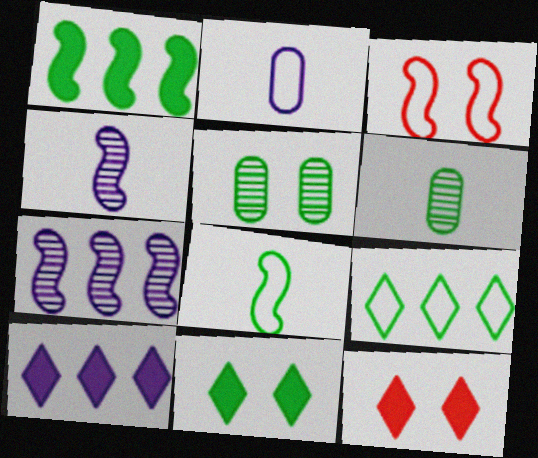[[1, 3, 4], 
[2, 3, 9], 
[3, 6, 10]]